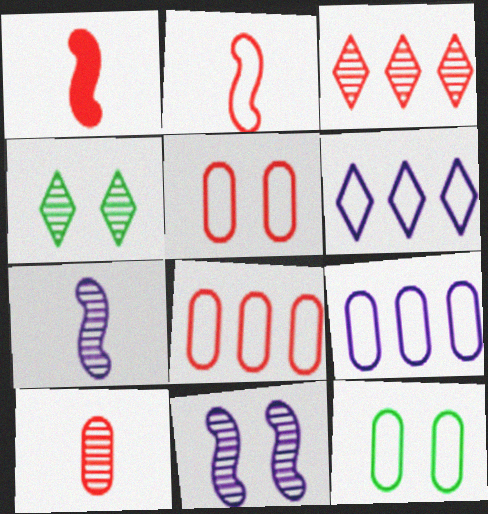[[1, 3, 5], 
[1, 4, 9], 
[2, 6, 12]]